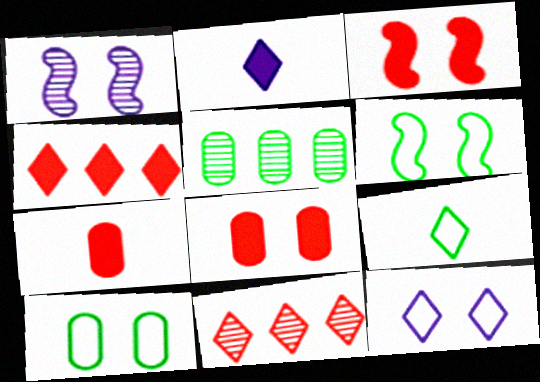[[1, 3, 6], 
[3, 4, 7]]